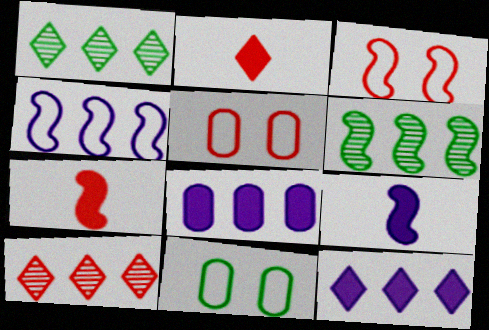[[1, 5, 9], 
[3, 6, 9], 
[5, 7, 10], 
[9, 10, 11]]